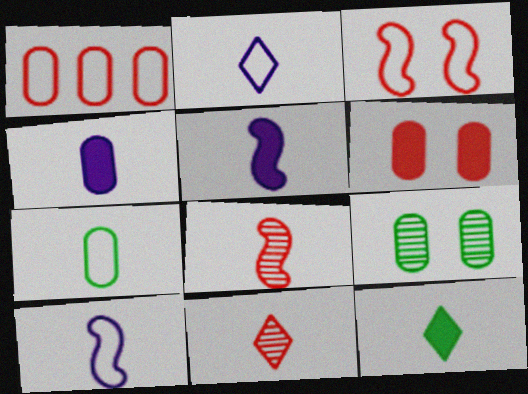[[1, 4, 9], 
[2, 11, 12], 
[5, 7, 11]]